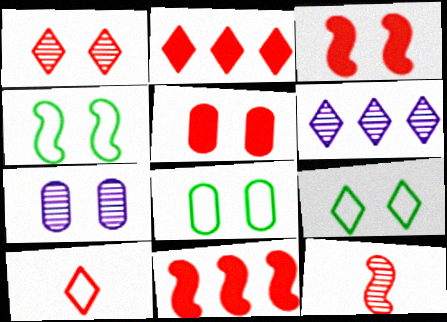[[1, 2, 10], 
[3, 7, 9], 
[4, 8, 9], 
[5, 7, 8]]